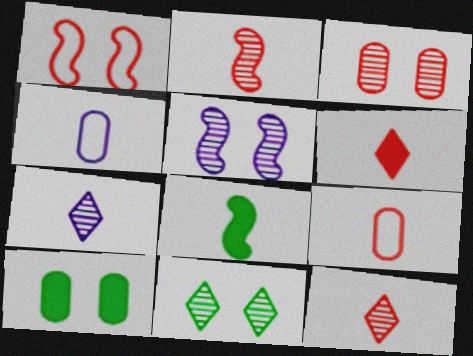[[2, 6, 9], 
[3, 5, 11], 
[4, 8, 12], 
[7, 8, 9]]